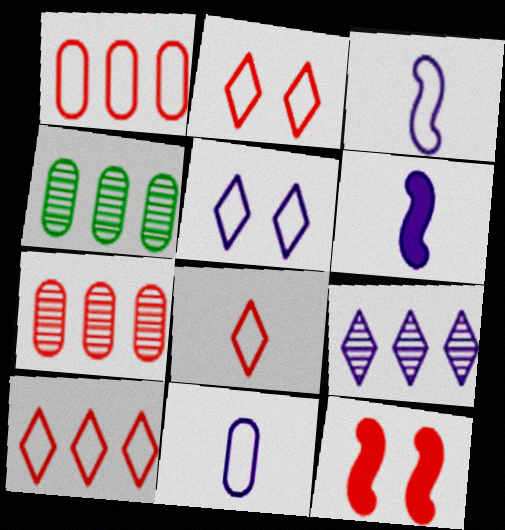[[2, 4, 6], 
[2, 8, 10], 
[7, 8, 12]]